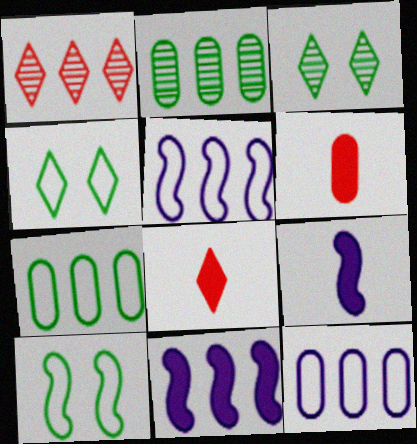[[1, 7, 11], 
[3, 5, 6]]